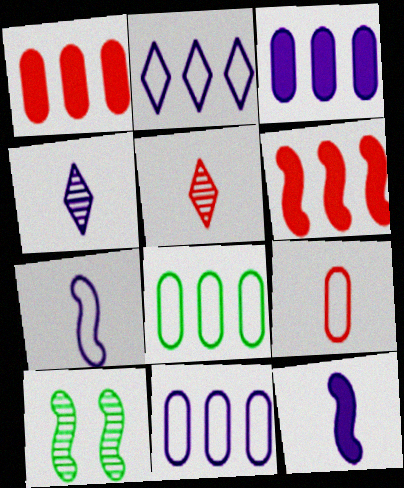[[6, 7, 10]]